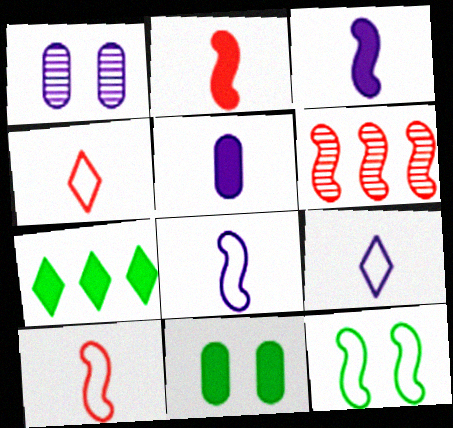[[1, 7, 10], 
[3, 6, 12], 
[6, 9, 11]]